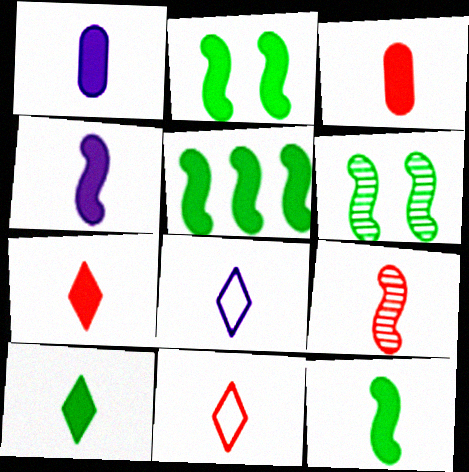[[1, 7, 12], 
[2, 5, 12], 
[3, 4, 10], 
[3, 9, 11]]